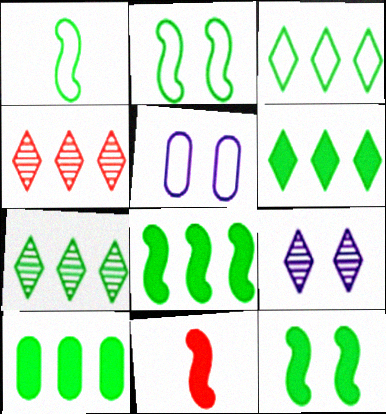[[3, 6, 7], 
[5, 7, 11], 
[6, 8, 10]]